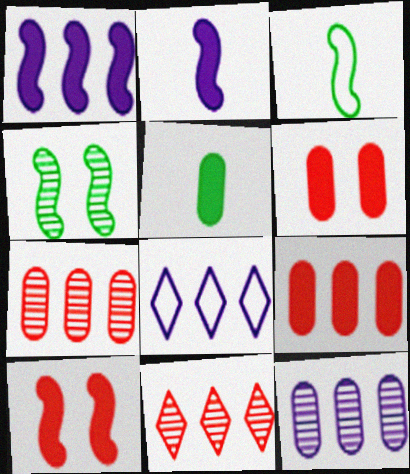[[1, 8, 12]]